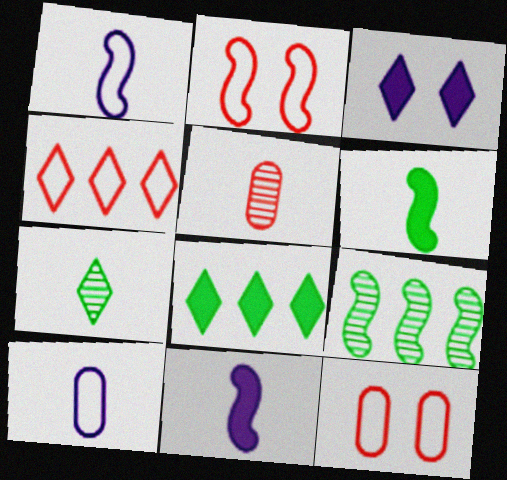[[2, 9, 11], 
[3, 4, 7]]